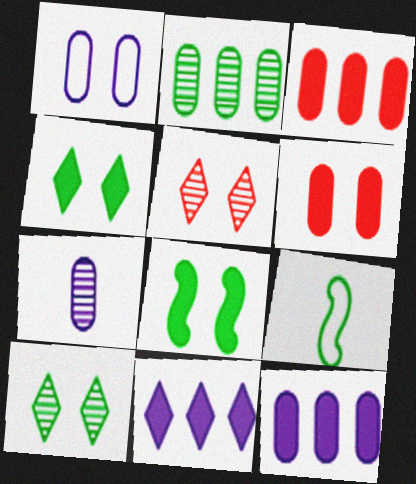[[1, 5, 8], 
[1, 7, 12], 
[2, 4, 9], 
[5, 9, 12]]